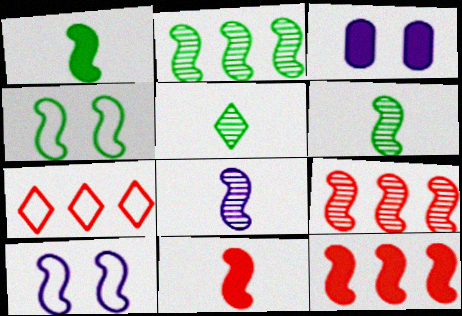[[1, 2, 4], 
[1, 9, 10], 
[2, 10, 11], 
[3, 6, 7], 
[4, 8, 12], 
[6, 10, 12]]